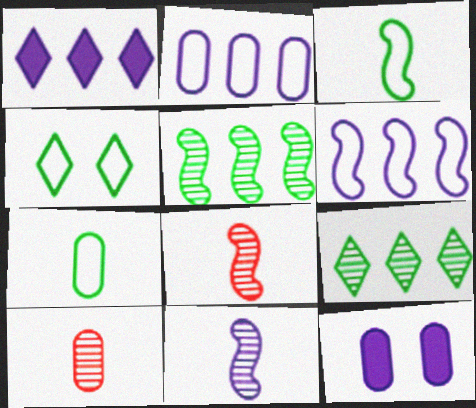[]